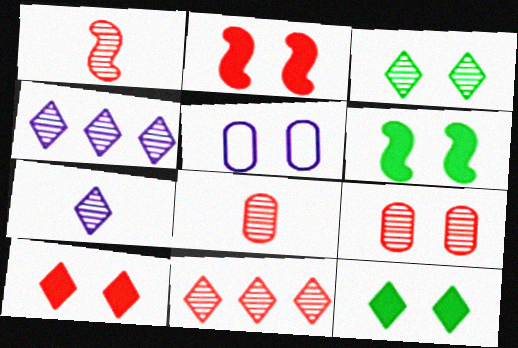[[1, 9, 11], 
[2, 3, 5], 
[3, 7, 11]]